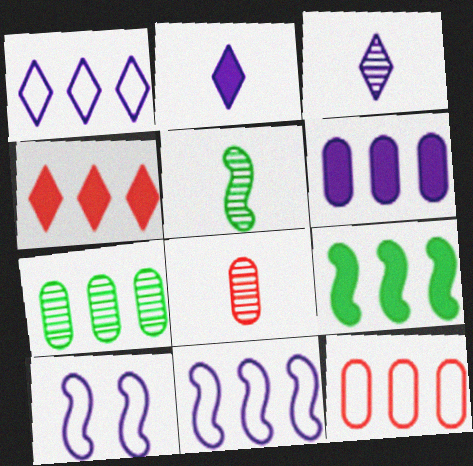[[3, 5, 8], 
[3, 6, 10], 
[4, 6, 9], 
[4, 7, 11], 
[6, 7, 12]]